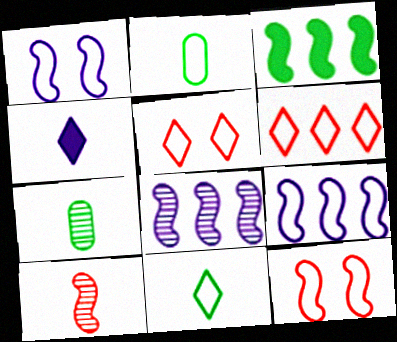[[1, 2, 6], 
[1, 3, 10], 
[2, 4, 10], 
[2, 5, 9]]